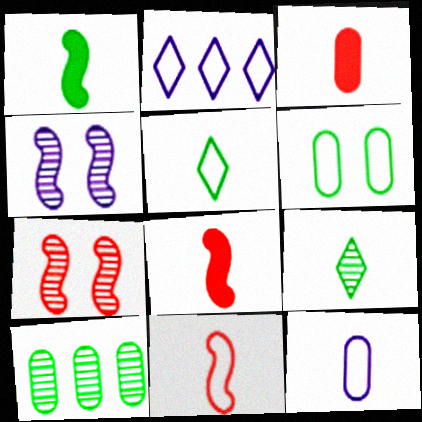[[2, 6, 11], 
[5, 11, 12], 
[8, 9, 12]]